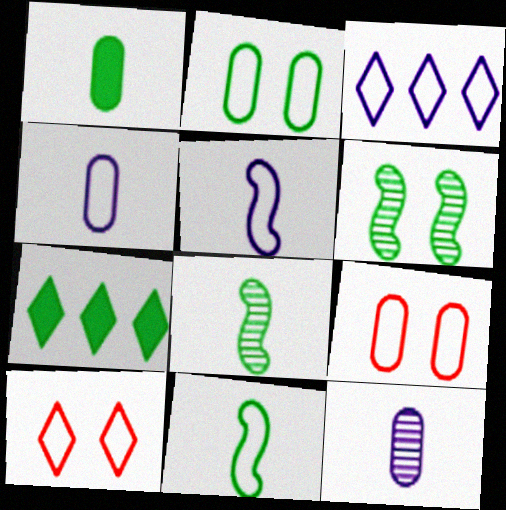[[2, 7, 8], 
[3, 9, 11]]